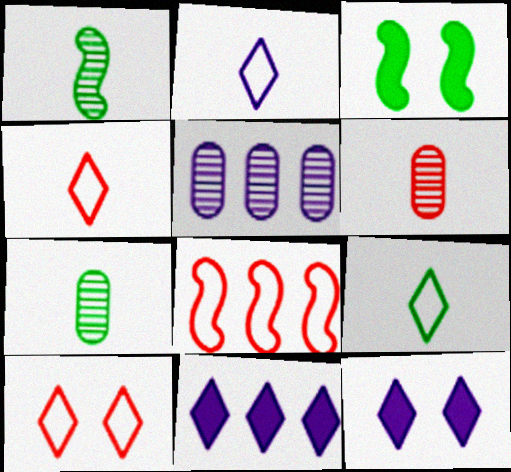[[2, 4, 9], 
[3, 4, 5], 
[7, 8, 12]]